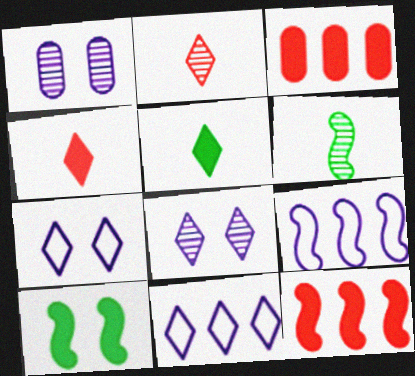[[3, 6, 7]]